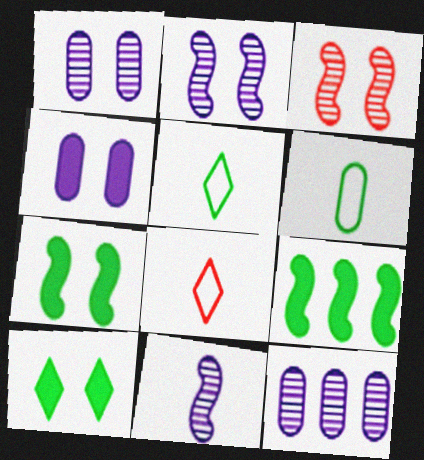[[1, 8, 9], 
[7, 8, 12]]